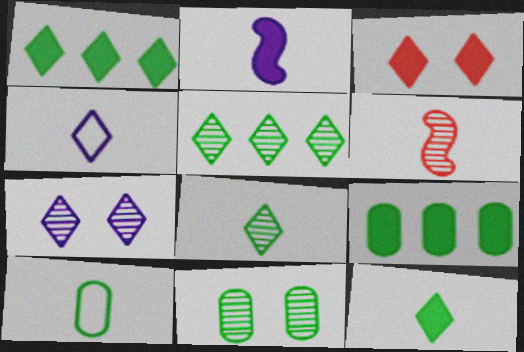[[2, 3, 9], 
[3, 4, 5], 
[9, 10, 11]]